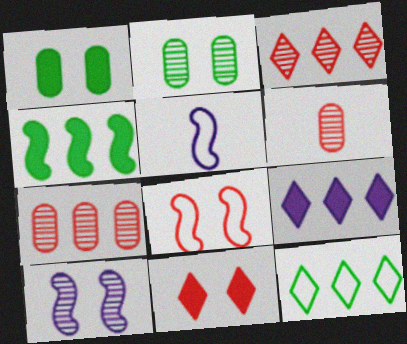[[1, 3, 5], 
[3, 9, 12]]